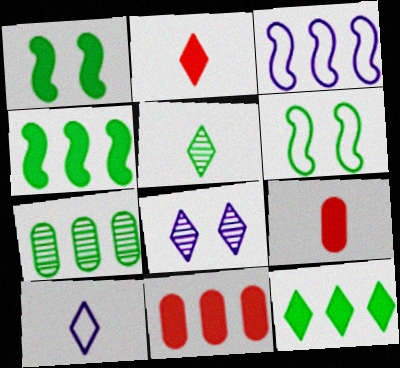[[2, 5, 10]]